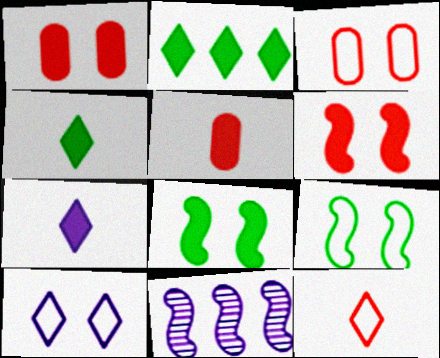[[3, 4, 11], 
[3, 9, 10]]